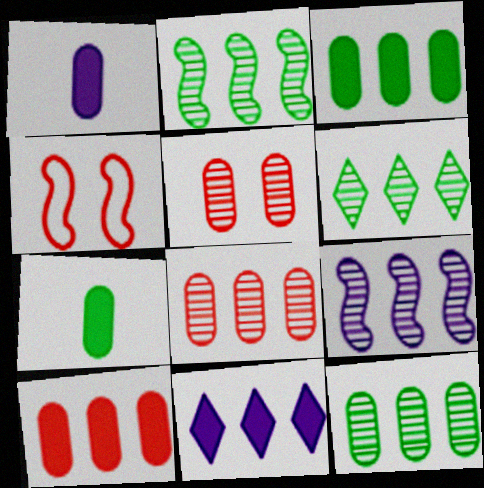[[1, 4, 6], 
[2, 6, 12], 
[6, 8, 9]]